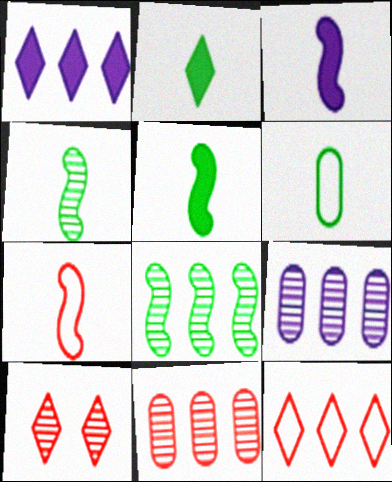[[2, 4, 6], 
[3, 4, 7], 
[4, 9, 10]]